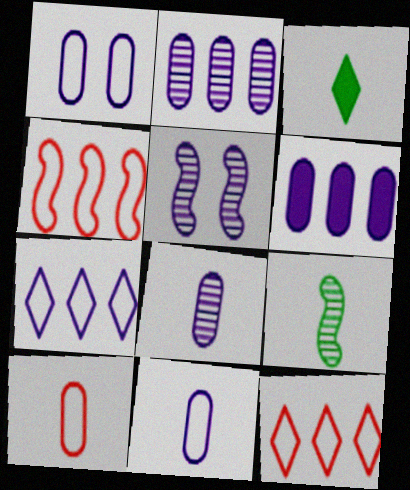[[1, 6, 8]]